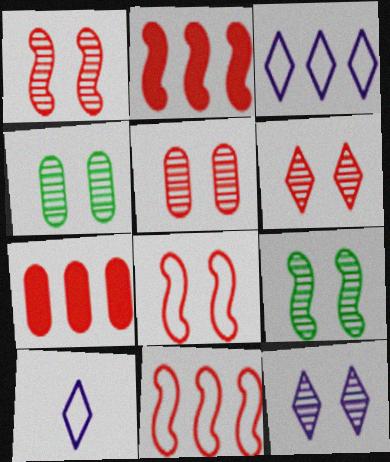[[1, 4, 12], 
[1, 5, 6], 
[2, 4, 10], 
[5, 9, 12], 
[7, 9, 10]]